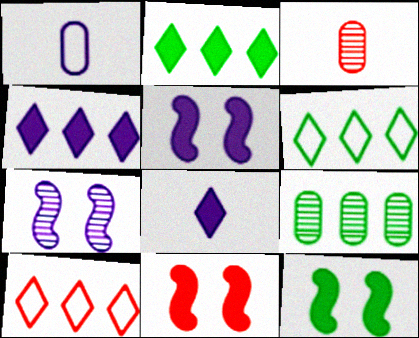[[1, 4, 7], 
[3, 5, 6], 
[3, 10, 11], 
[5, 11, 12]]